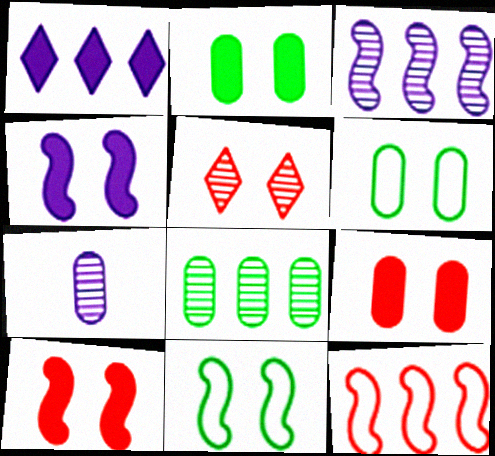[[1, 8, 12], 
[4, 5, 6]]